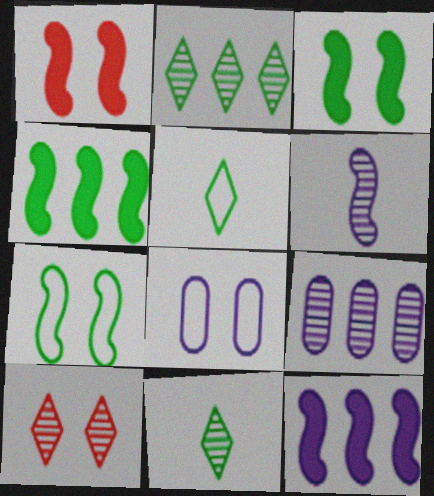[[1, 5, 9], 
[3, 8, 10]]